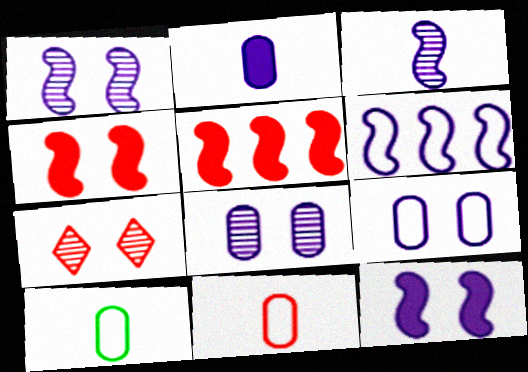[[3, 6, 12], 
[5, 7, 11]]